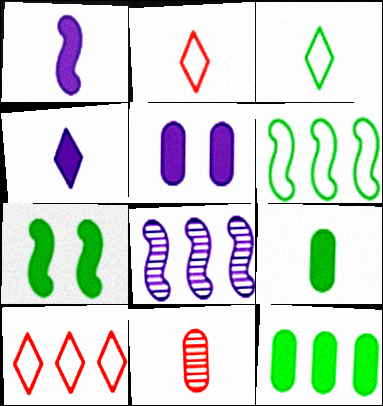[[1, 3, 11], 
[8, 10, 12]]